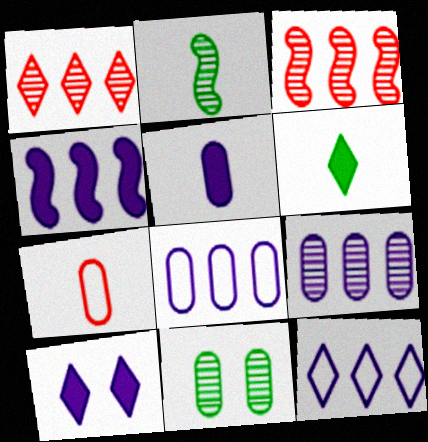[[4, 5, 10], 
[4, 9, 12]]